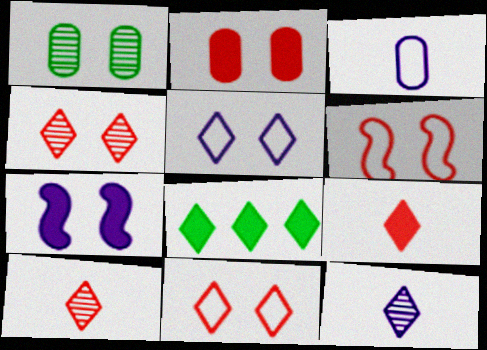[[1, 7, 11], 
[2, 4, 6], 
[5, 8, 10], 
[8, 11, 12]]